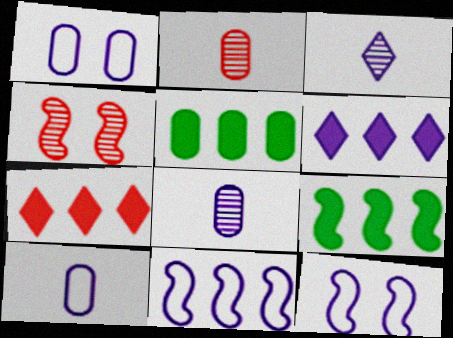[[1, 2, 5], 
[6, 8, 12]]